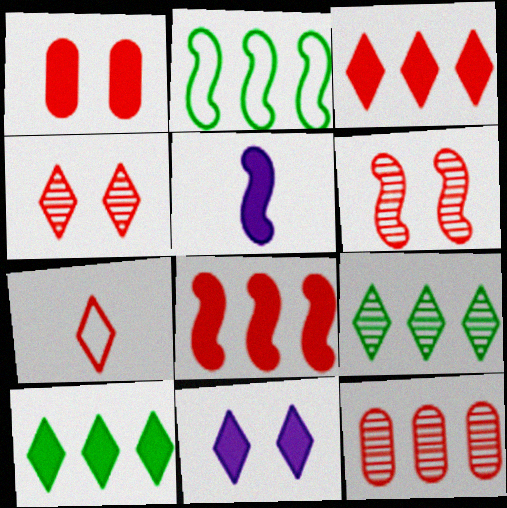[[1, 5, 10], 
[2, 5, 6], 
[3, 4, 7], 
[7, 9, 11]]